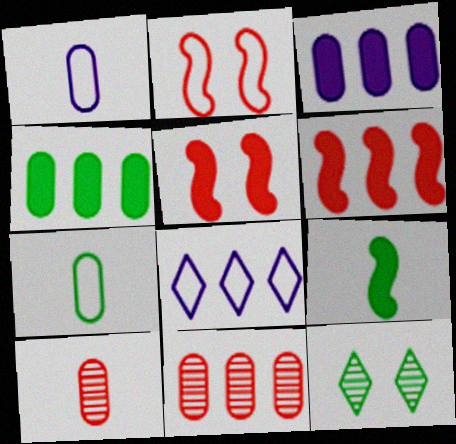[[1, 6, 12], 
[2, 7, 8]]